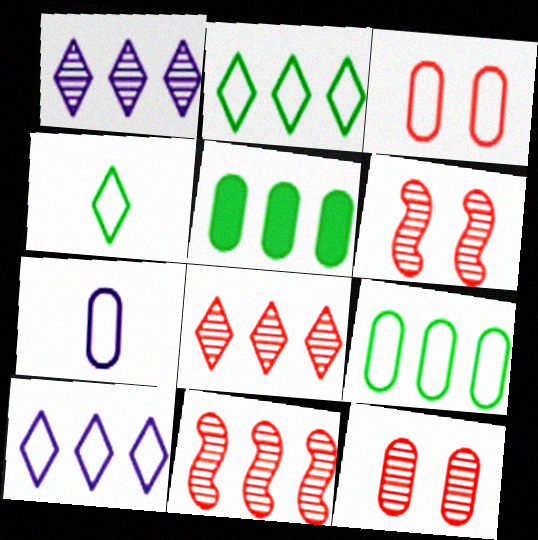[[3, 7, 9], 
[5, 7, 12], 
[5, 10, 11]]